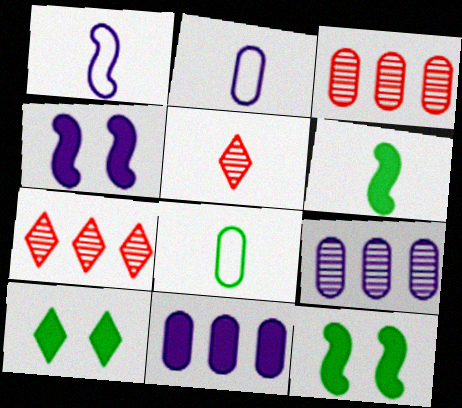[[1, 3, 10], 
[2, 5, 6], 
[2, 7, 12], 
[4, 7, 8]]